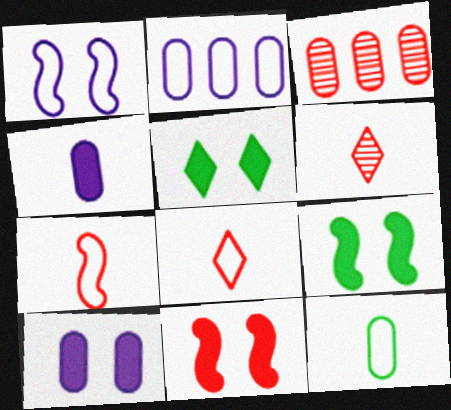[[2, 6, 9], 
[3, 8, 11], 
[3, 10, 12], 
[5, 10, 11]]